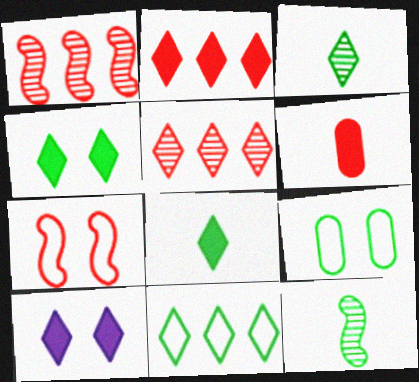[[2, 8, 10], 
[3, 4, 11], 
[5, 6, 7]]